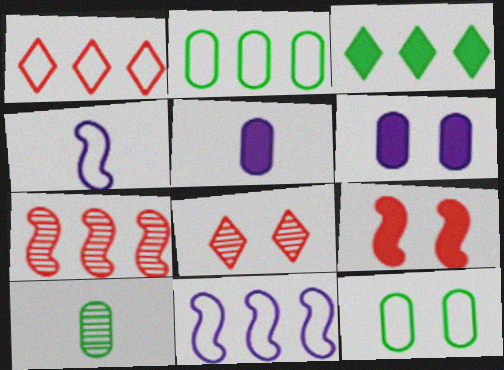[[1, 2, 11], 
[1, 4, 12], 
[3, 5, 9]]